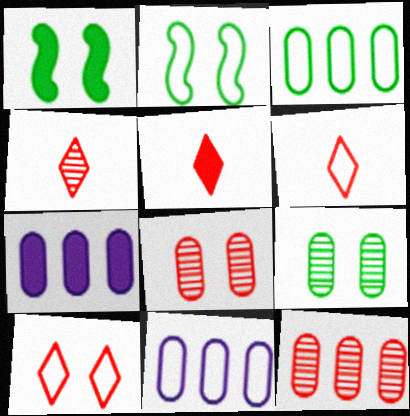[[1, 4, 11], 
[1, 5, 7], 
[2, 4, 7], 
[2, 6, 11], 
[3, 7, 12], 
[4, 5, 6]]